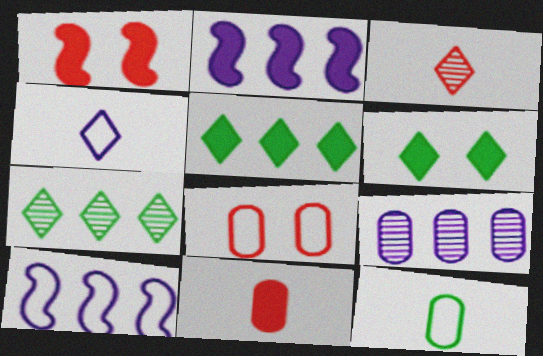[[2, 6, 11]]